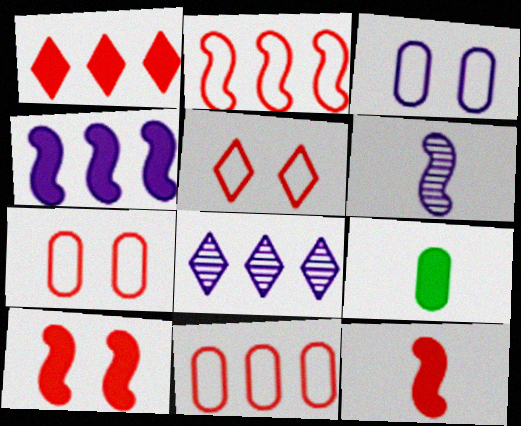[]